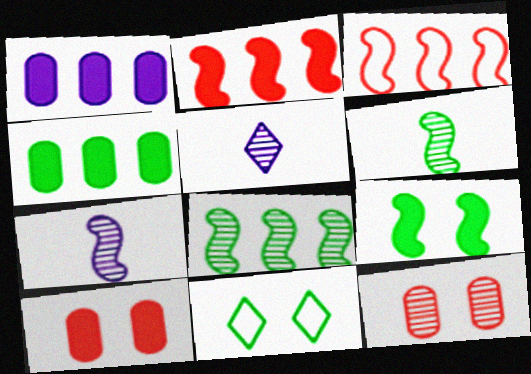[[3, 7, 9], 
[4, 6, 11], 
[5, 8, 12]]